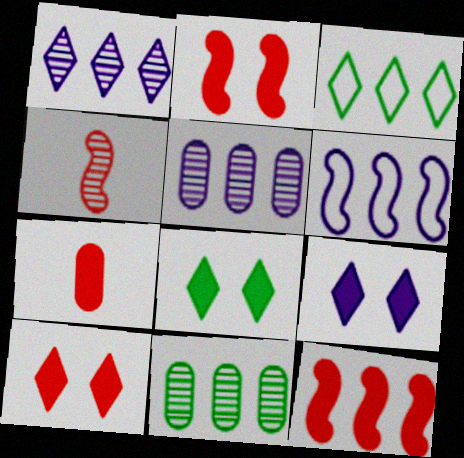[[3, 5, 12], 
[7, 10, 12], 
[8, 9, 10]]